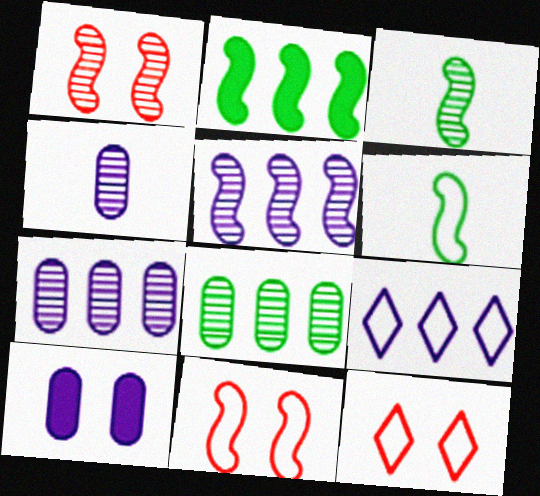[[1, 3, 5], 
[2, 4, 12]]